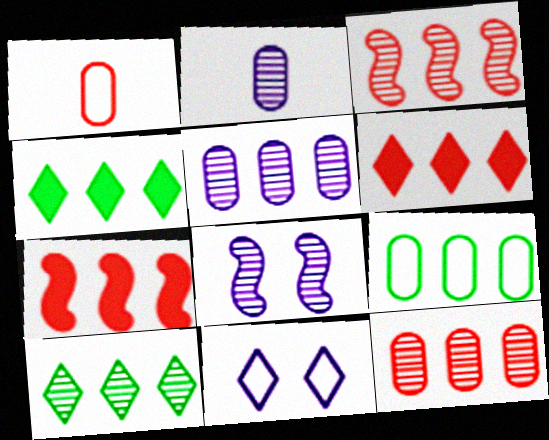[[1, 4, 8], 
[3, 5, 10]]